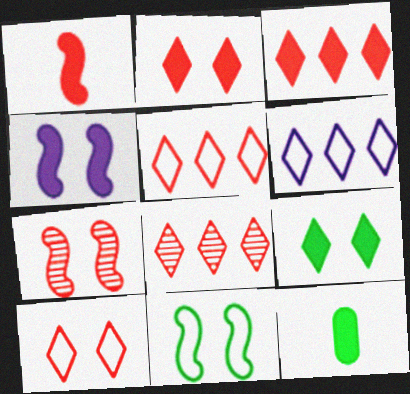[[3, 4, 12], 
[3, 5, 8], 
[4, 7, 11], 
[6, 7, 12]]